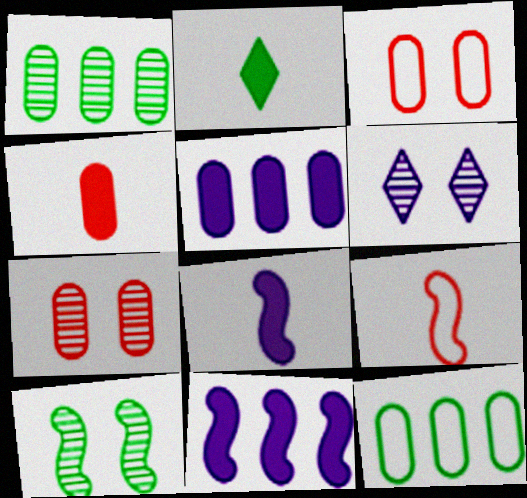[[2, 4, 8], 
[2, 10, 12], 
[6, 7, 10], 
[9, 10, 11]]